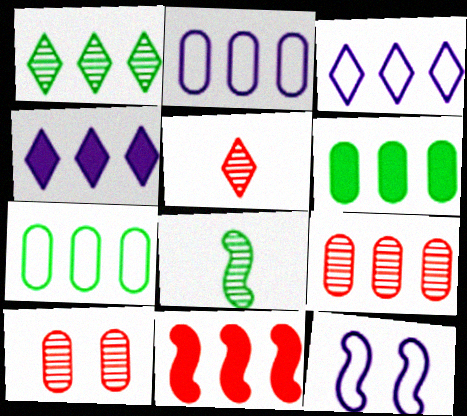[[1, 2, 11], 
[2, 6, 9], 
[4, 6, 11], 
[5, 6, 12], 
[8, 11, 12]]